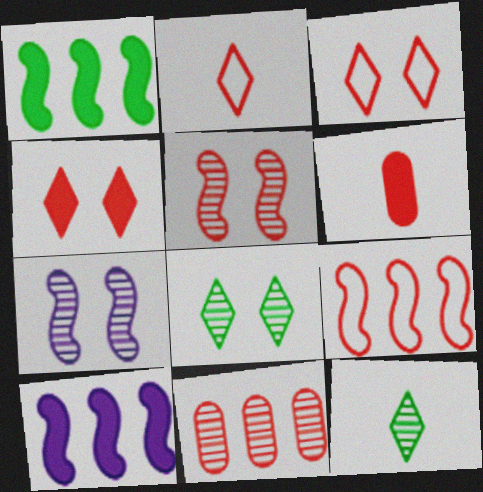[[7, 11, 12]]